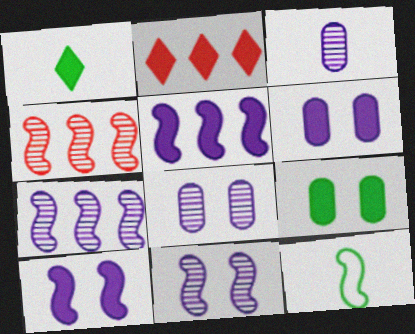[[2, 8, 12], 
[4, 10, 12]]